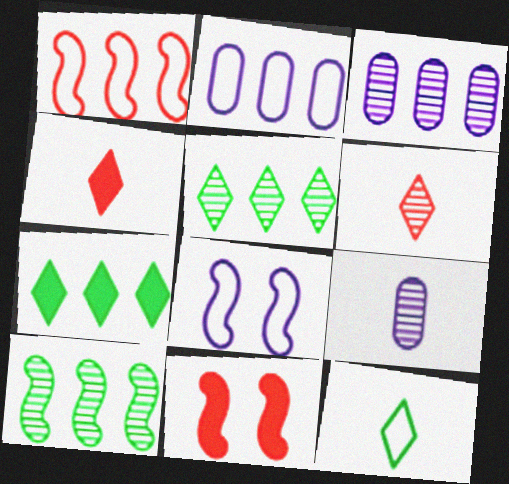[[1, 3, 7], 
[3, 11, 12]]